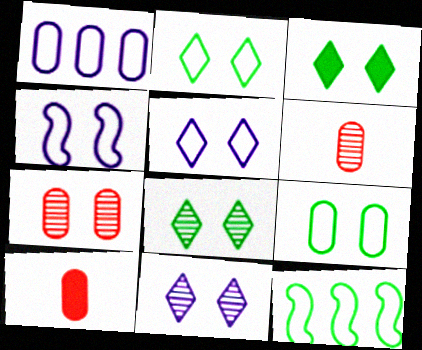[[2, 3, 8], 
[3, 4, 7], 
[10, 11, 12]]